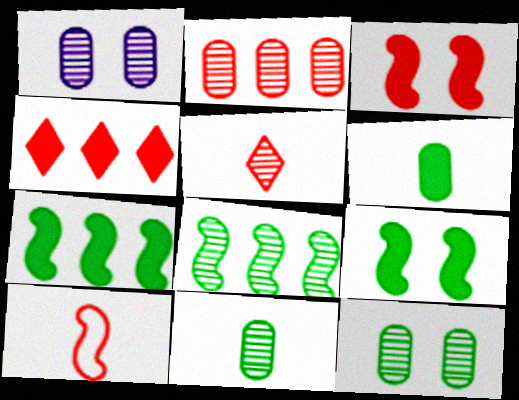[[1, 2, 11], 
[1, 5, 8]]